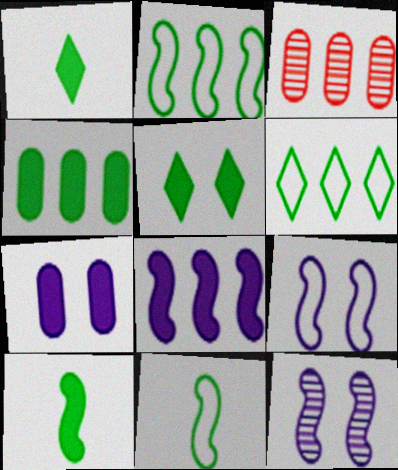[[1, 3, 9], 
[3, 6, 8], 
[4, 5, 10]]